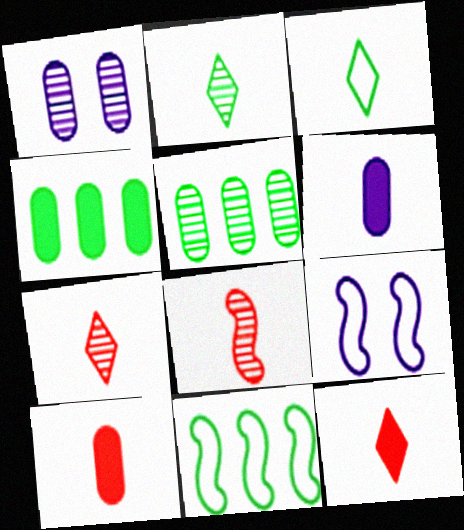[[1, 11, 12], 
[3, 6, 8], 
[4, 7, 9], 
[5, 9, 12]]